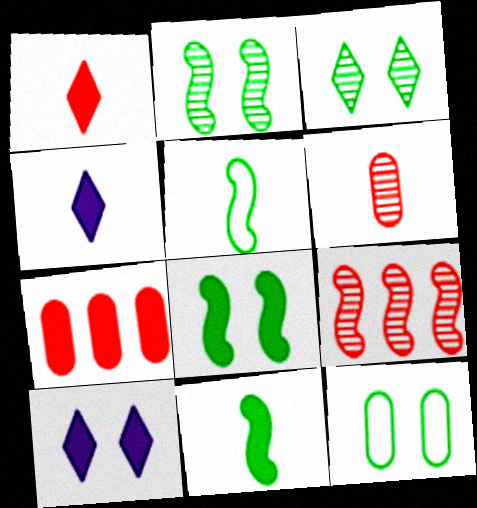[[3, 8, 12], 
[4, 5, 6], 
[4, 7, 8], 
[4, 9, 12], 
[7, 10, 11]]